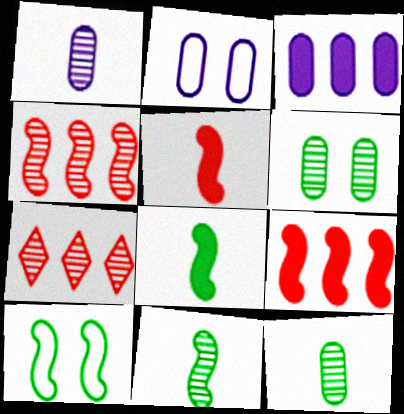[[1, 2, 3], 
[2, 7, 8]]